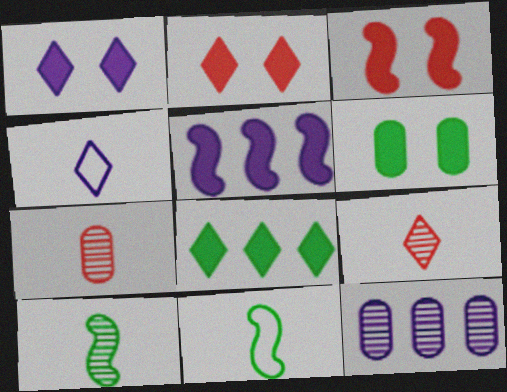[[1, 3, 6], 
[2, 11, 12]]